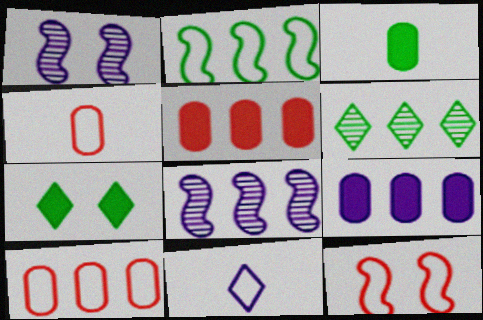[[1, 9, 11], 
[4, 7, 8]]